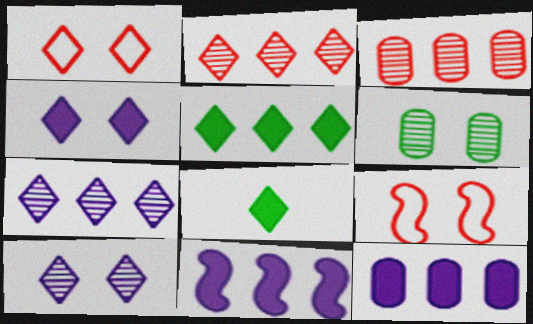[[1, 7, 8], 
[4, 6, 9]]